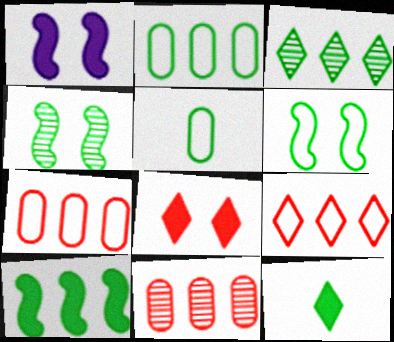[[2, 3, 10], 
[2, 4, 12]]